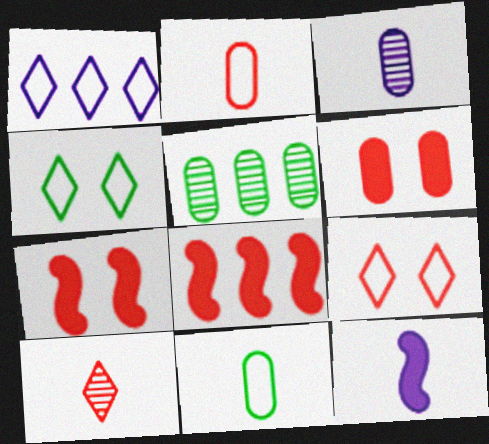[[1, 5, 8], 
[3, 4, 8], 
[5, 9, 12], 
[10, 11, 12]]